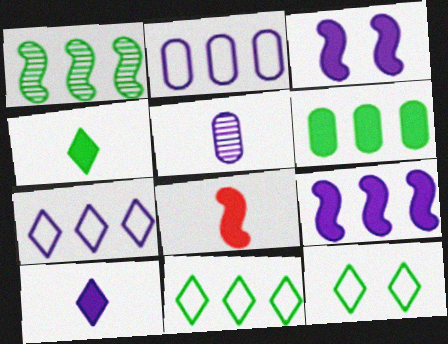[[1, 6, 11], 
[3, 5, 7]]